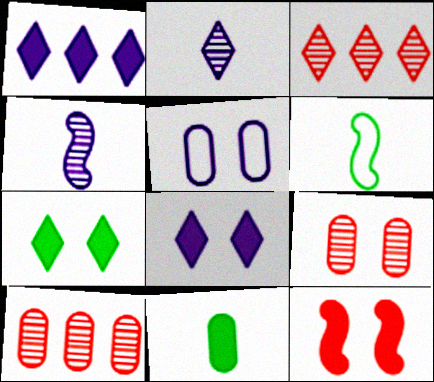[[1, 4, 5], 
[1, 6, 9], 
[1, 11, 12], 
[5, 10, 11], 
[6, 8, 10]]